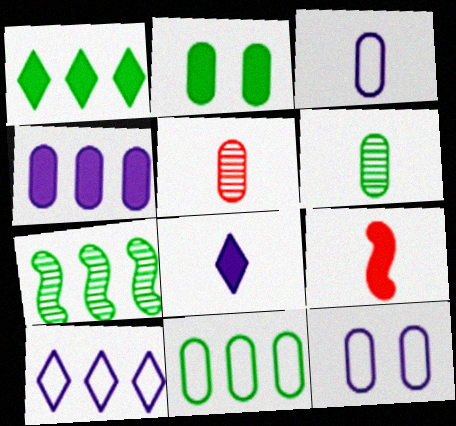[[1, 7, 11], 
[2, 6, 11]]